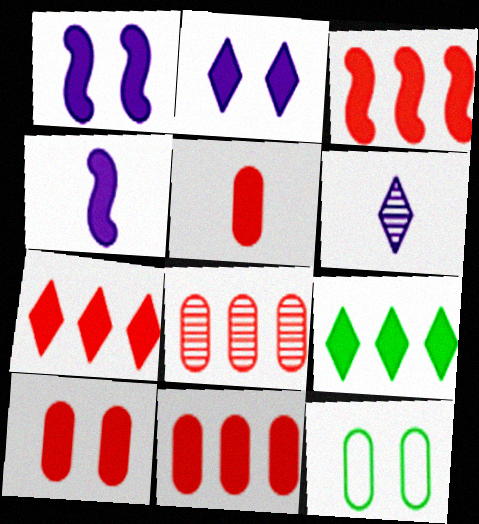[[1, 5, 9], 
[3, 6, 12], 
[3, 7, 11], 
[4, 9, 10], 
[5, 10, 11]]